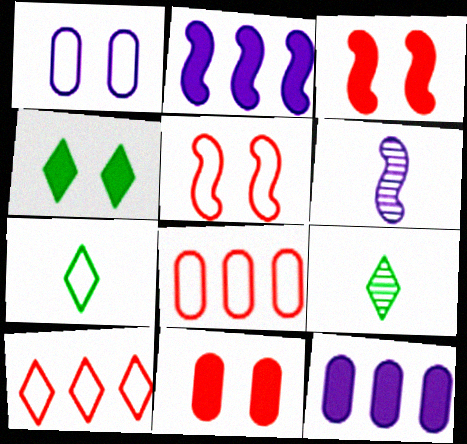[[4, 6, 8], 
[5, 9, 12]]